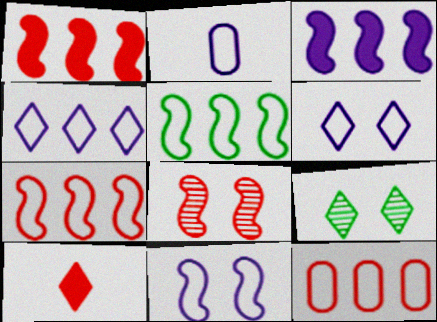[[1, 2, 9], 
[2, 4, 11], 
[4, 5, 12], 
[4, 9, 10], 
[8, 10, 12]]